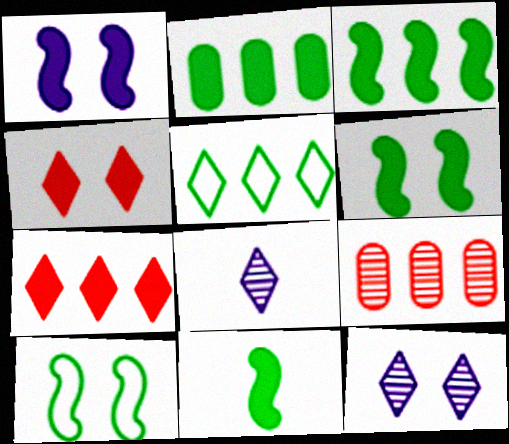[[3, 6, 11], 
[4, 5, 8]]